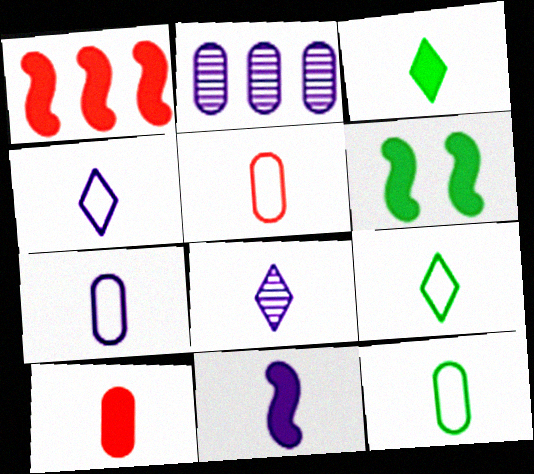[[1, 6, 11], 
[3, 10, 11], 
[5, 7, 12], 
[7, 8, 11]]